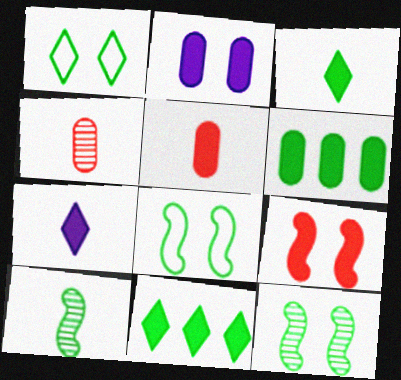[[1, 6, 10], 
[2, 5, 6], 
[6, 7, 9]]